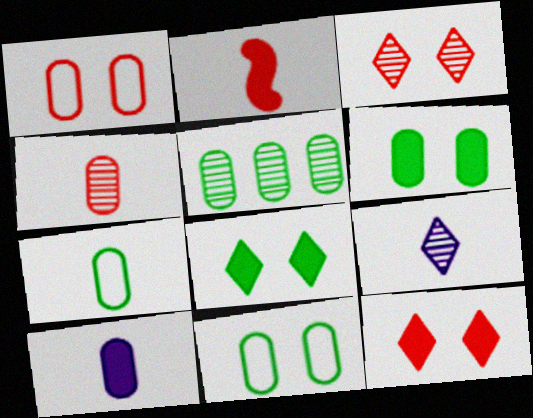[[1, 5, 10], 
[2, 7, 9], 
[4, 7, 10], 
[5, 6, 7]]